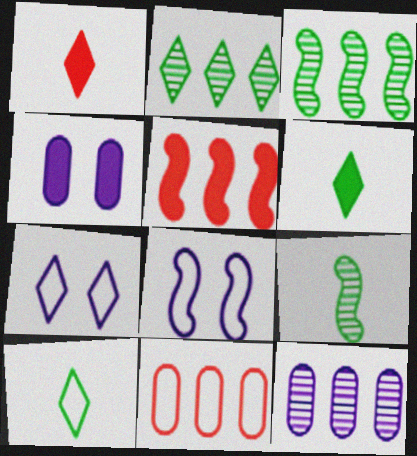[[1, 2, 7], 
[4, 5, 6], 
[5, 8, 9], 
[8, 10, 11]]